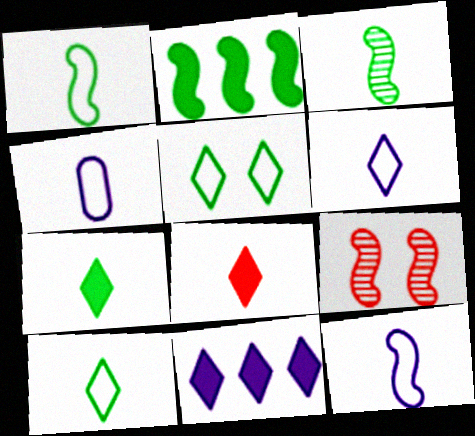[[2, 9, 12], 
[3, 4, 8], 
[4, 6, 12]]